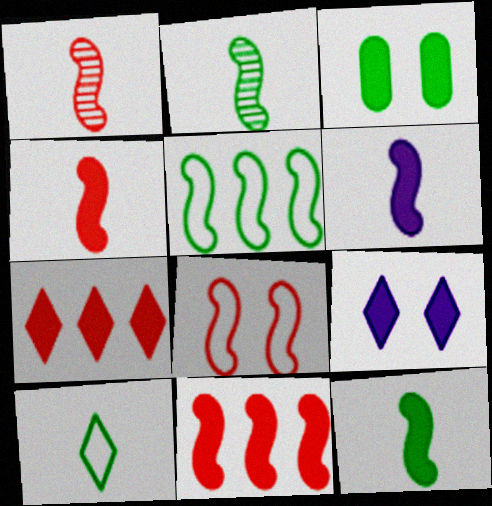[[1, 8, 11], 
[3, 6, 7], 
[4, 6, 12]]